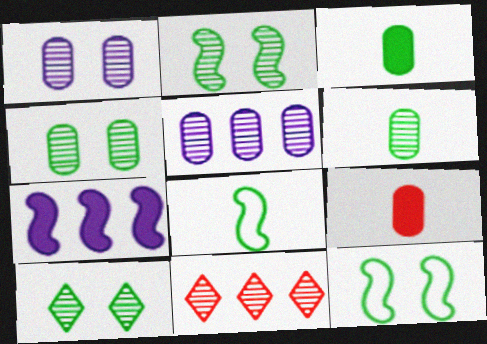[[2, 4, 10]]